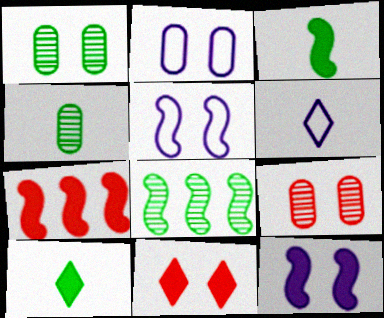[[1, 5, 11], 
[1, 6, 7], 
[3, 7, 12]]